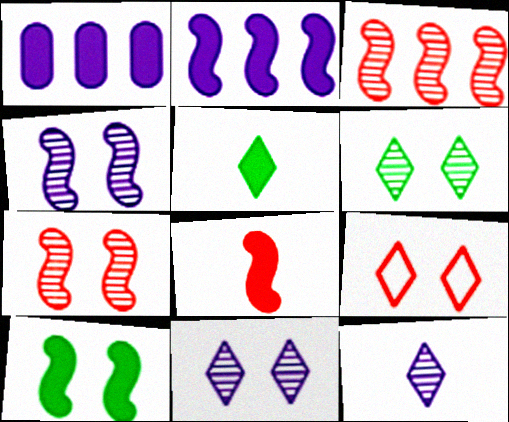[[2, 8, 10]]